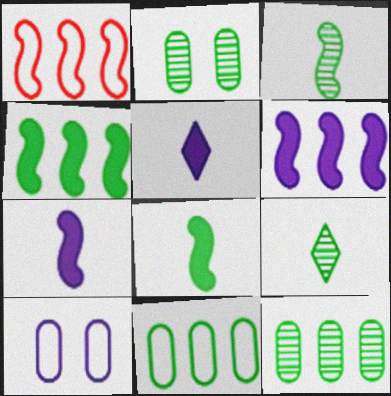[[1, 2, 5]]